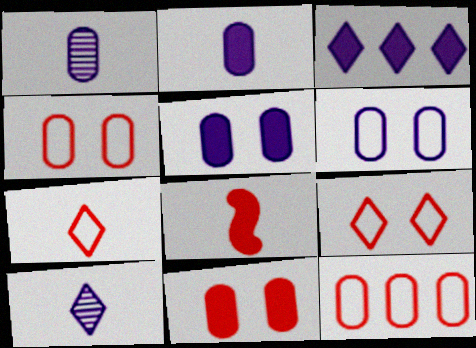[]